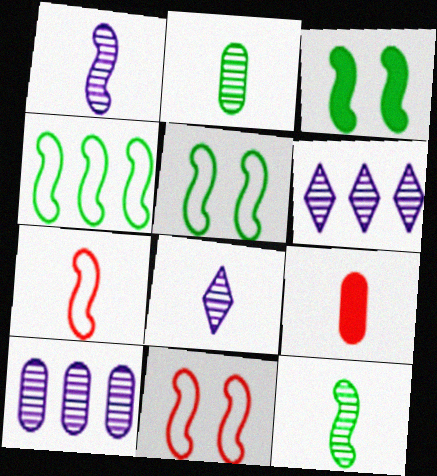[[3, 4, 12], 
[5, 6, 9]]